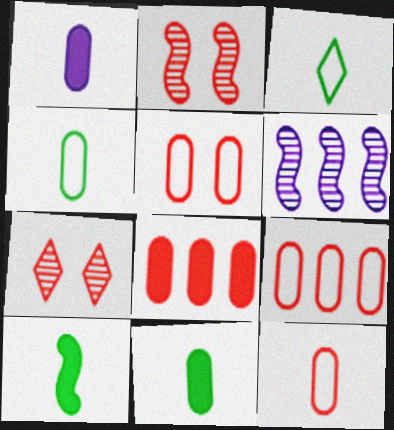[[5, 9, 12]]